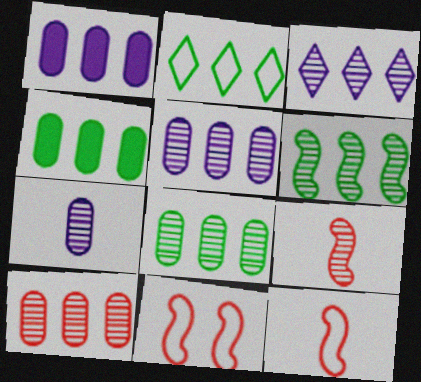[[2, 4, 6], 
[3, 6, 10], 
[5, 8, 10]]